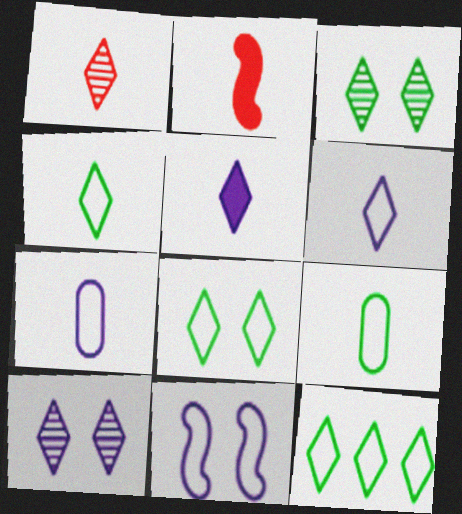[[1, 4, 5], 
[4, 8, 12]]